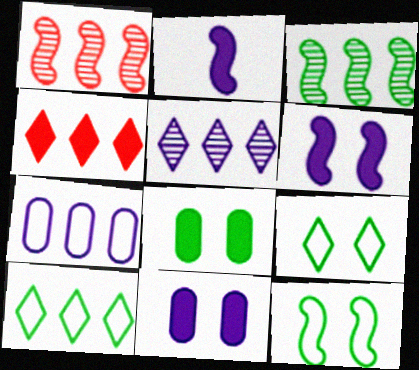[[1, 2, 12], 
[2, 4, 8], 
[3, 4, 7], 
[4, 5, 10]]